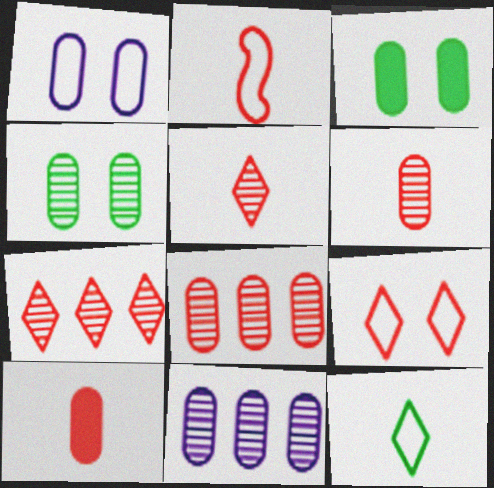[[2, 5, 10], 
[4, 6, 11]]